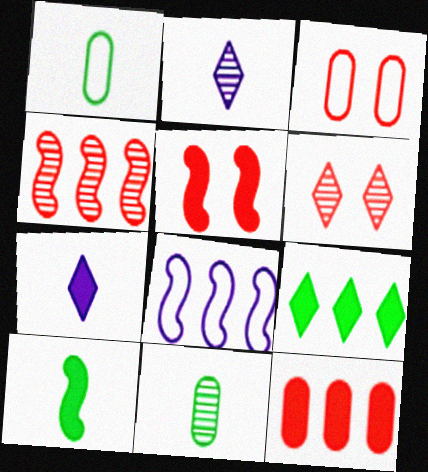[[3, 5, 6]]